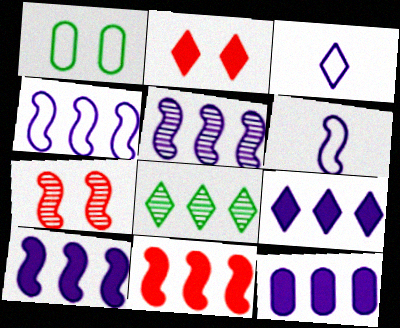[[2, 3, 8], 
[4, 5, 10], 
[9, 10, 12]]